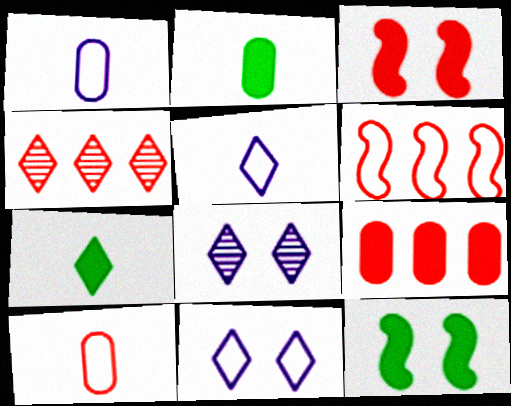[[1, 4, 12], 
[2, 6, 8], 
[3, 4, 10], 
[4, 6, 9], 
[4, 7, 11]]